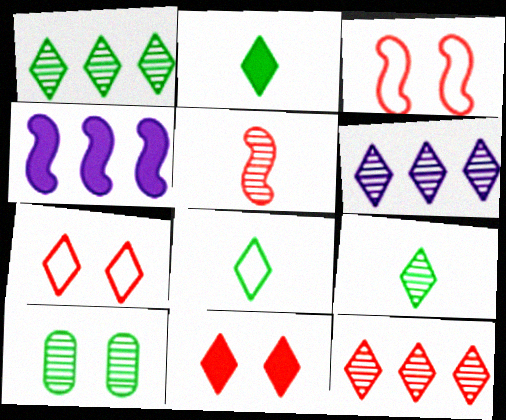[[1, 6, 12], 
[2, 6, 7], 
[2, 8, 9], 
[5, 6, 10], 
[6, 8, 11]]